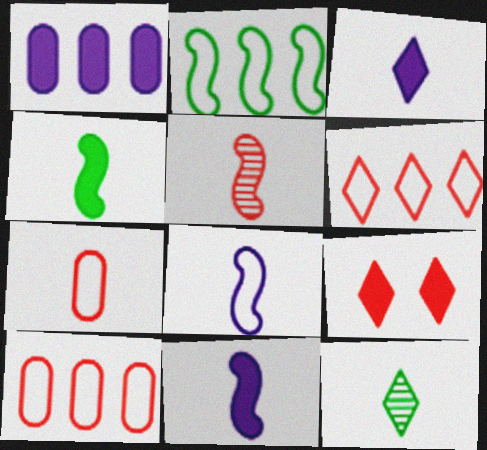[[1, 4, 9], 
[4, 5, 8], 
[5, 9, 10], 
[7, 11, 12]]